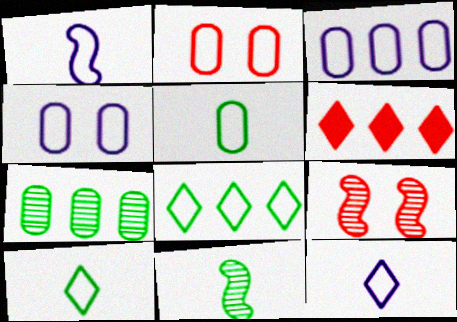[[1, 2, 8], 
[2, 3, 5], 
[4, 6, 11]]